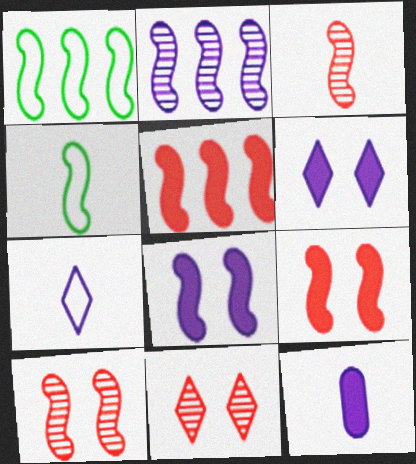[[1, 2, 5], 
[1, 3, 8], 
[1, 11, 12], 
[2, 4, 9]]